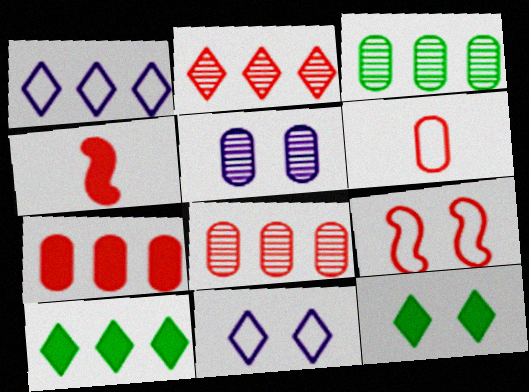[[1, 2, 10], 
[3, 4, 11], 
[5, 9, 12]]